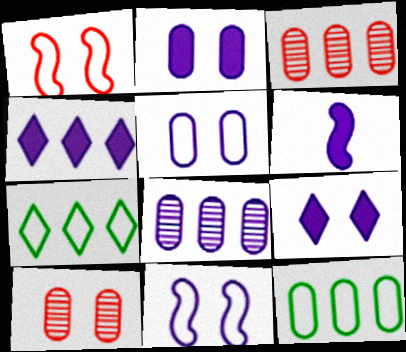[[2, 4, 6], 
[6, 7, 10]]